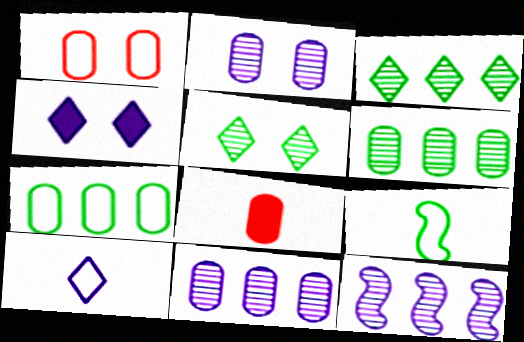[[2, 7, 8]]